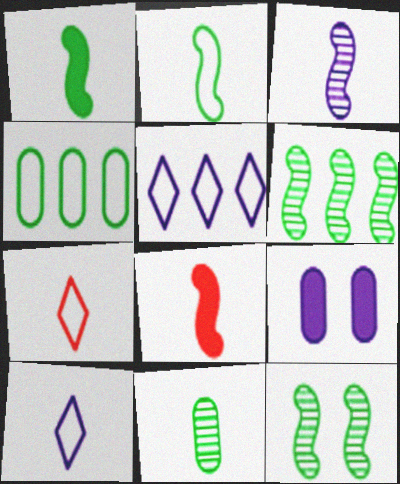[[2, 3, 8], 
[3, 5, 9], 
[6, 7, 9], 
[8, 10, 11]]